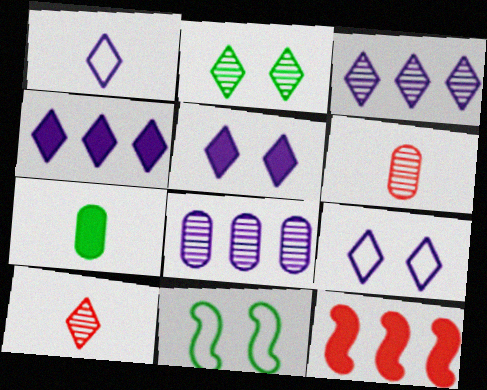[[1, 3, 5], 
[2, 3, 10], 
[4, 6, 11], 
[5, 7, 12]]